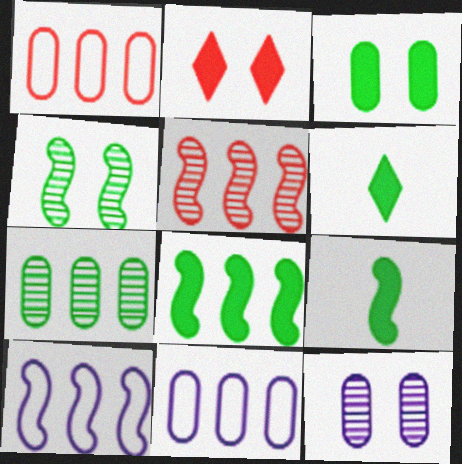[[3, 6, 8], 
[5, 8, 10]]